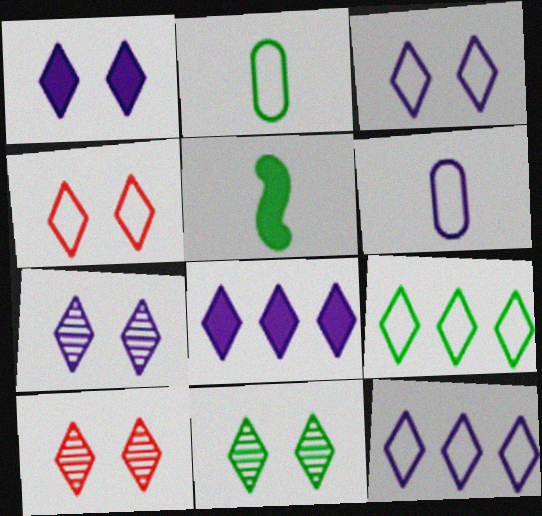[[1, 3, 7], 
[1, 4, 11], 
[7, 10, 11]]